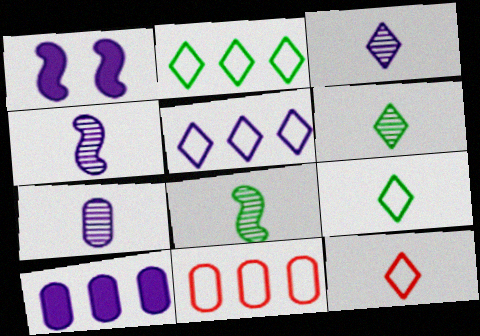[[1, 5, 7], 
[1, 6, 11], 
[3, 4, 7]]